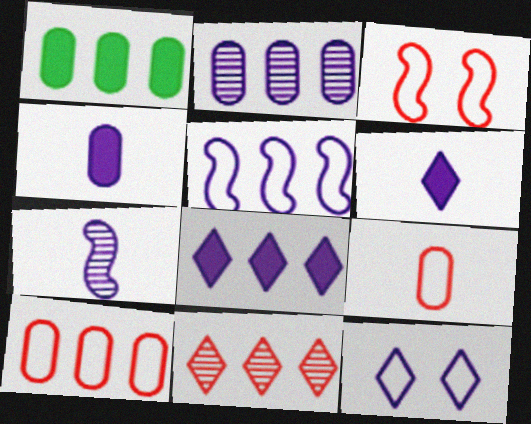[[1, 2, 10], 
[1, 5, 11], 
[2, 5, 8]]